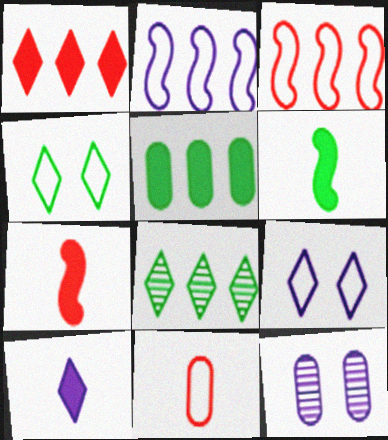[[2, 4, 11], 
[2, 10, 12], 
[5, 11, 12]]